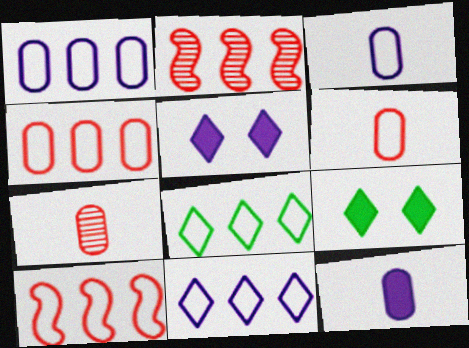[[1, 8, 10], 
[2, 3, 9]]